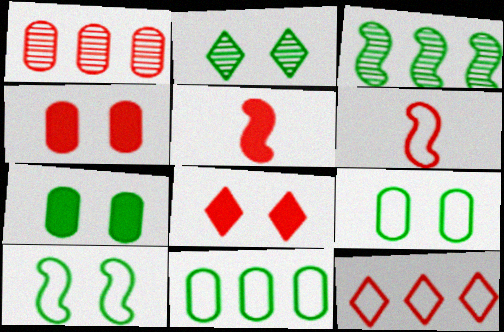[[1, 6, 8], 
[2, 7, 10]]